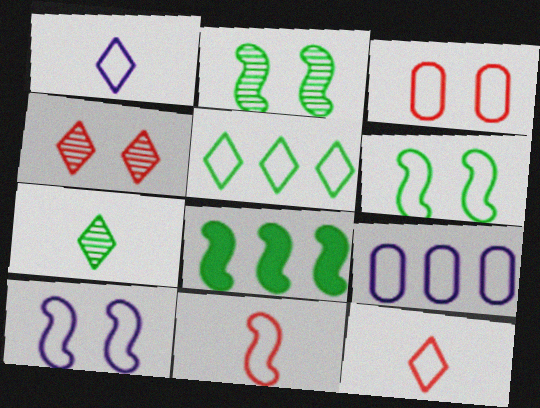[[1, 9, 10], 
[6, 9, 12]]